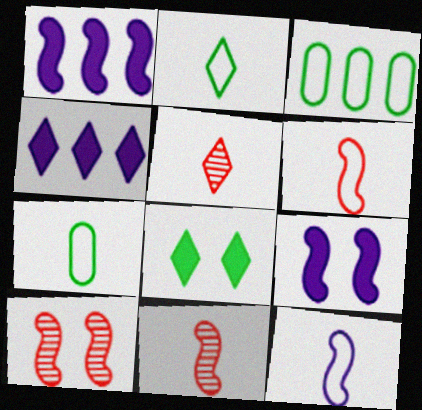[[3, 5, 9], 
[4, 7, 10]]